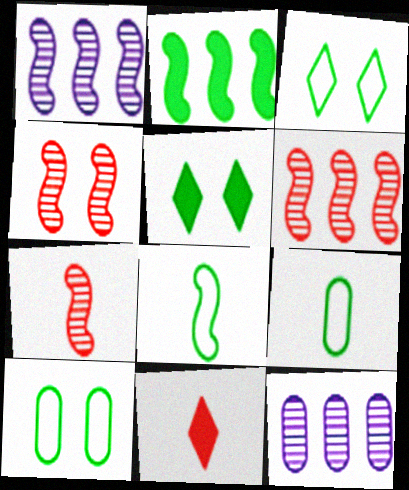[[1, 10, 11], 
[4, 6, 7]]